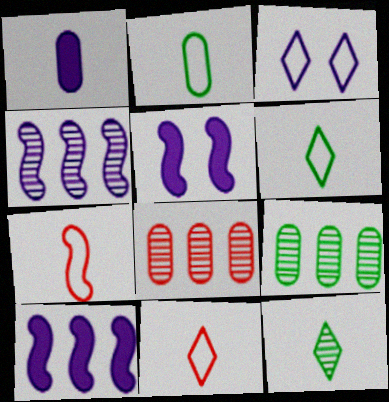[[1, 3, 4], 
[1, 7, 12], 
[5, 6, 8], 
[5, 9, 11]]